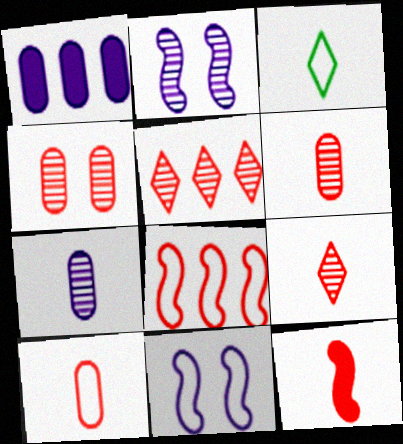[[3, 7, 12], 
[9, 10, 12]]